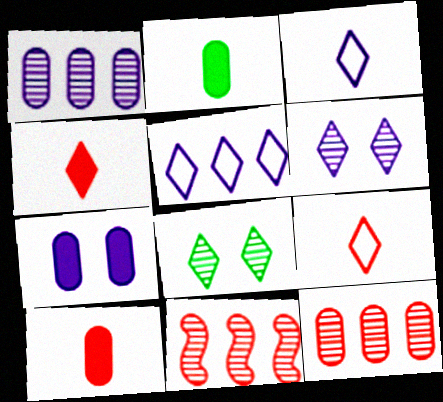[[4, 5, 8]]